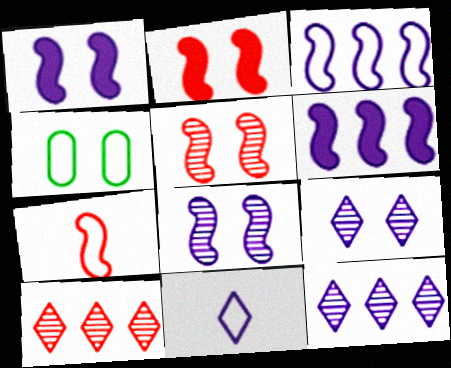[[2, 4, 9]]